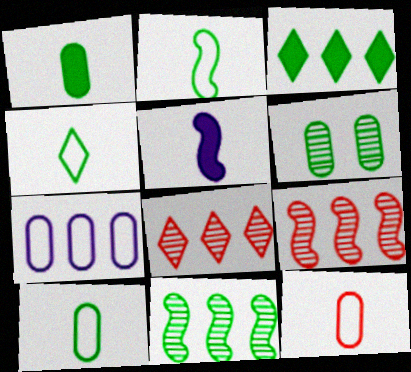[[2, 3, 6], 
[2, 4, 10], 
[3, 7, 9]]